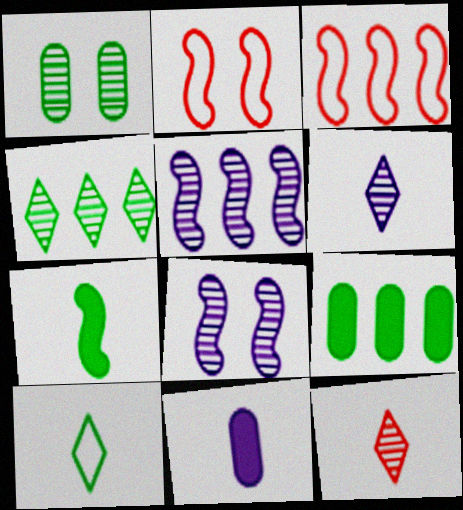[[1, 5, 12], 
[2, 4, 11], 
[2, 5, 7], 
[2, 6, 9], 
[3, 7, 8]]